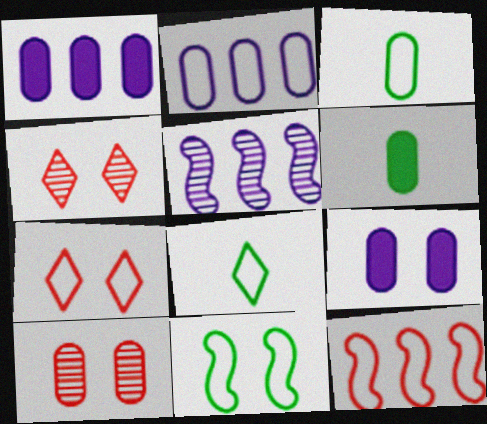[[1, 3, 10], 
[2, 6, 10], 
[4, 9, 11], 
[5, 6, 7]]